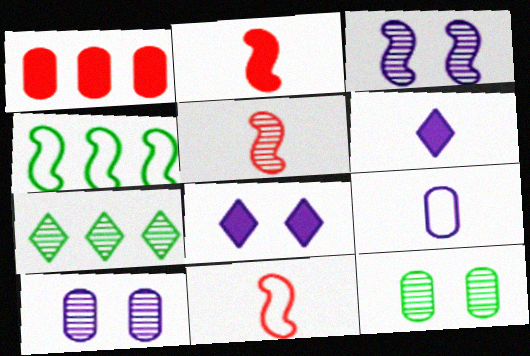[[1, 9, 12], 
[2, 3, 4], 
[2, 5, 11], 
[5, 7, 10]]